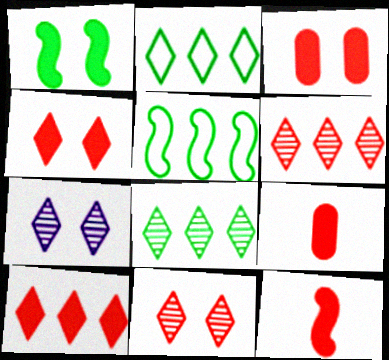[[3, 10, 12], 
[5, 7, 9]]